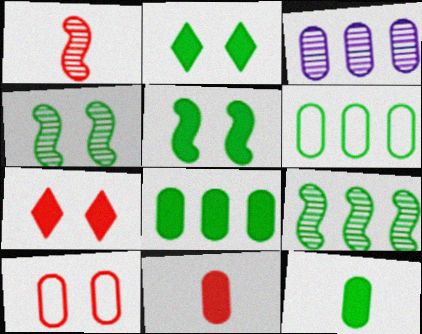[[3, 10, 12]]